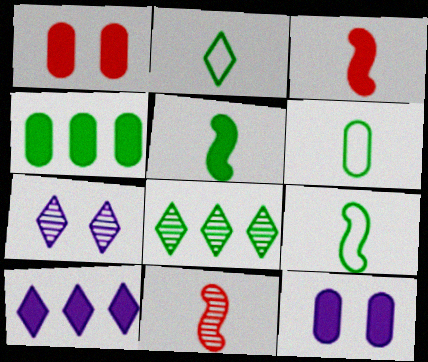[[1, 5, 10], 
[2, 6, 9]]